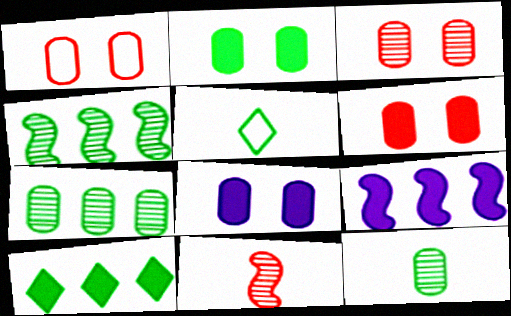[[1, 3, 6], 
[2, 4, 5], 
[2, 6, 8], 
[3, 5, 9]]